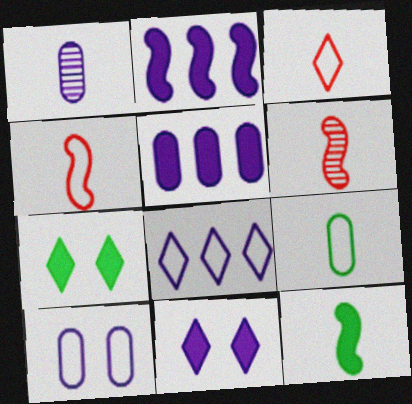[[1, 3, 12], 
[1, 5, 10]]